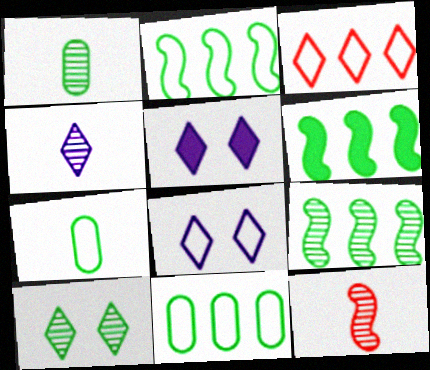[[1, 4, 12], 
[1, 9, 10], 
[2, 6, 9], 
[5, 11, 12], 
[6, 7, 10]]